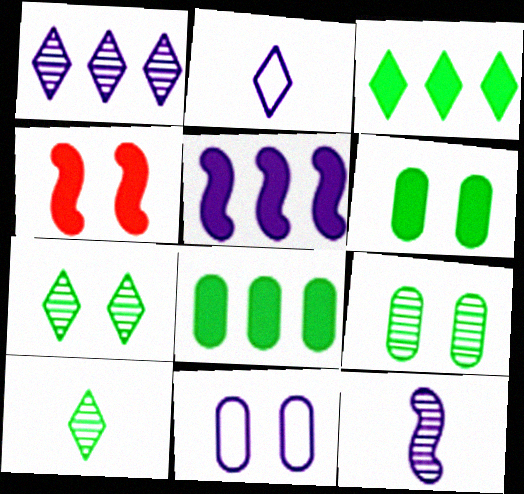[[4, 7, 11]]